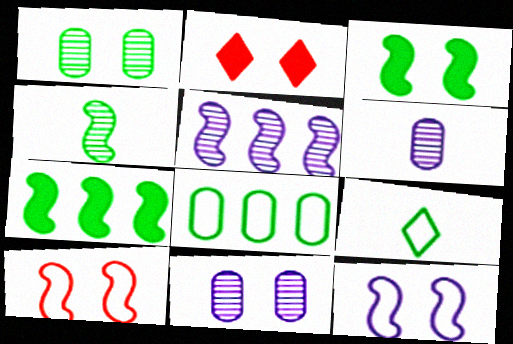[[1, 2, 12], 
[1, 7, 9]]